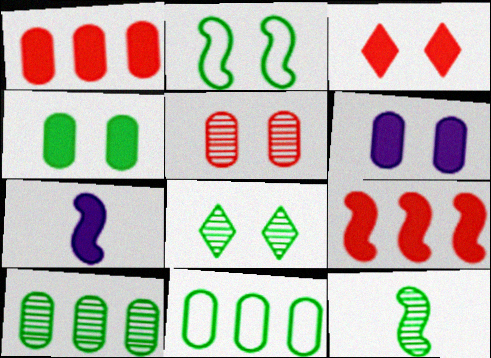[[2, 4, 8], 
[8, 10, 12]]